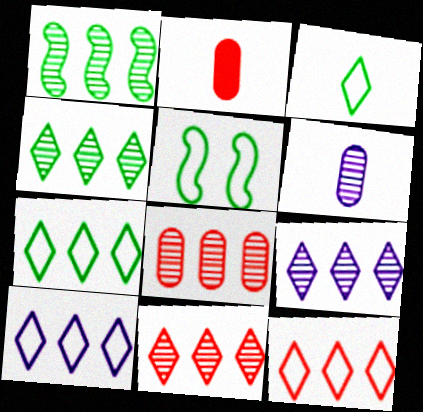[[1, 8, 9], 
[2, 5, 9], 
[4, 9, 11], 
[7, 10, 12]]